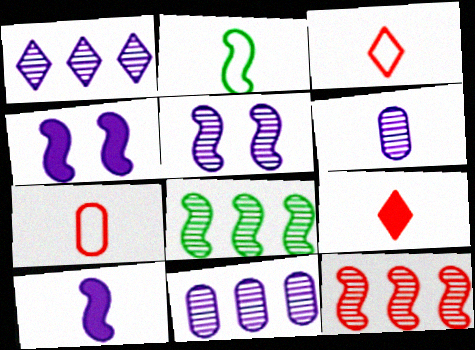[[1, 5, 6], 
[2, 4, 12], 
[2, 6, 9]]